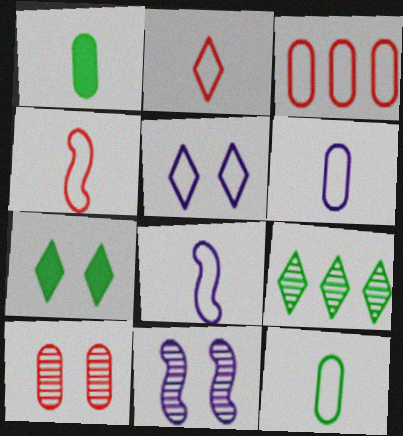[[2, 8, 12]]